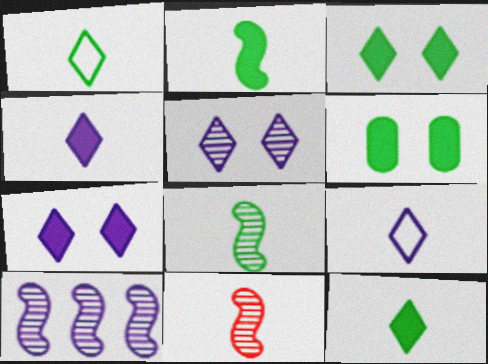[]